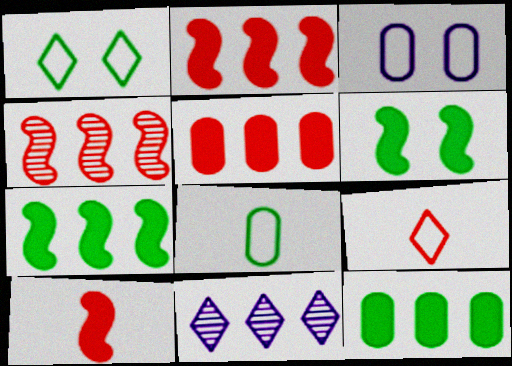[]